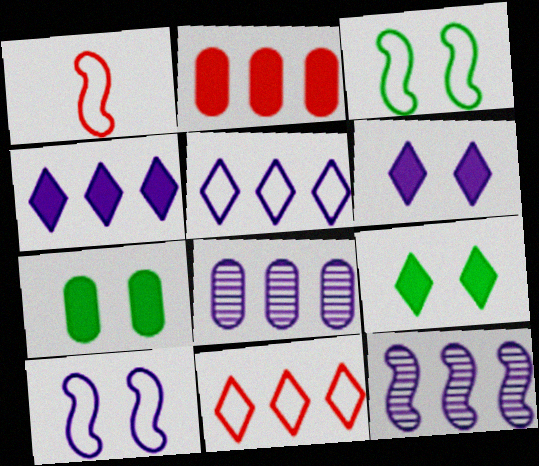[[1, 8, 9]]